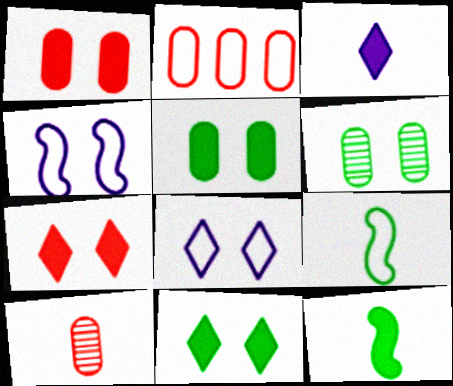[[1, 2, 10], 
[2, 8, 9], 
[3, 9, 10], 
[4, 6, 7]]